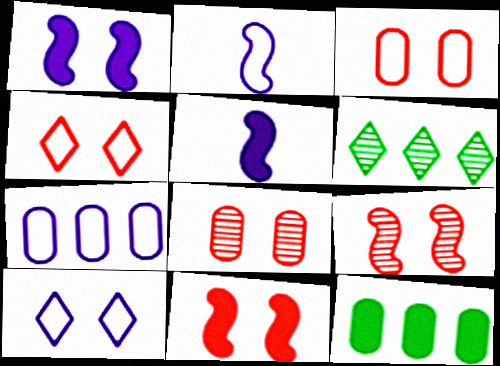[[2, 7, 10], 
[3, 5, 6], 
[4, 8, 11]]